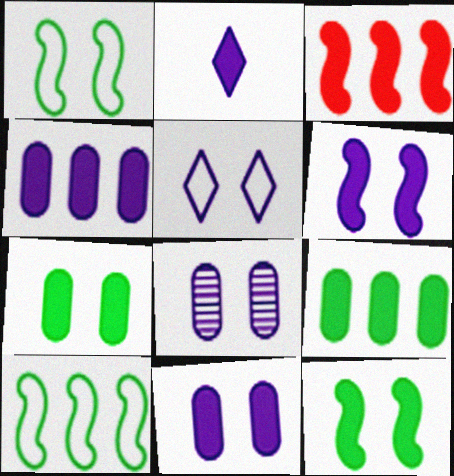[[2, 3, 7], 
[2, 4, 6], 
[5, 6, 8]]